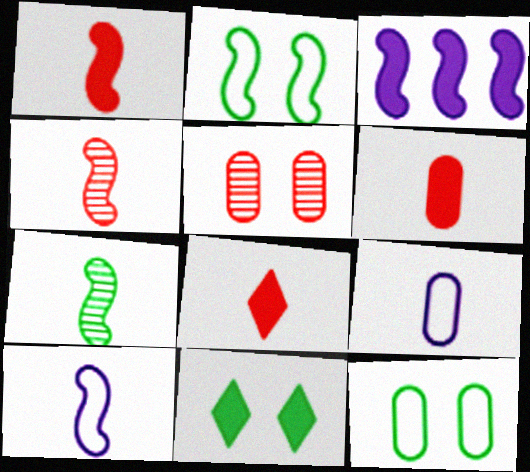[[1, 6, 8], 
[1, 7, 10], 
[2, 3, 4], 
[3, 6, 11], 
[7, 8, 9]]